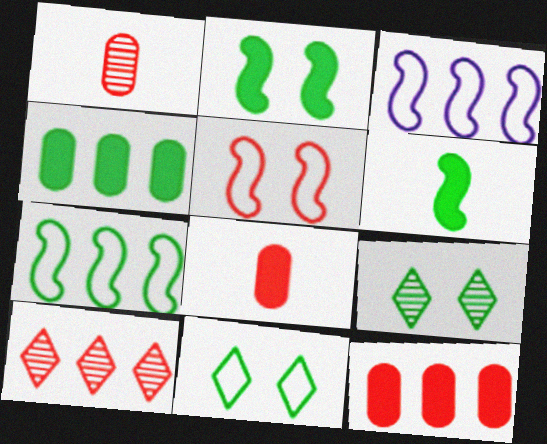[[3, 4, 10], 
[3, 8, 9], 
[5, 8, 10]]